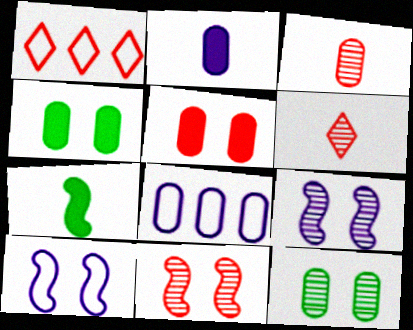[[3, 4, 8]]